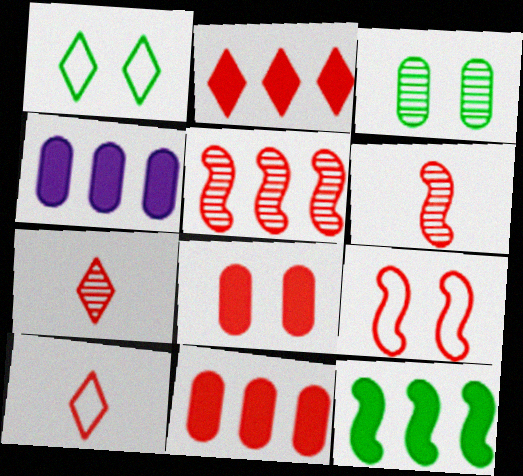[[1, 4, 6], 
[2, 4, 12], 
[5, 8, 10], 
[7, 9, 11]]